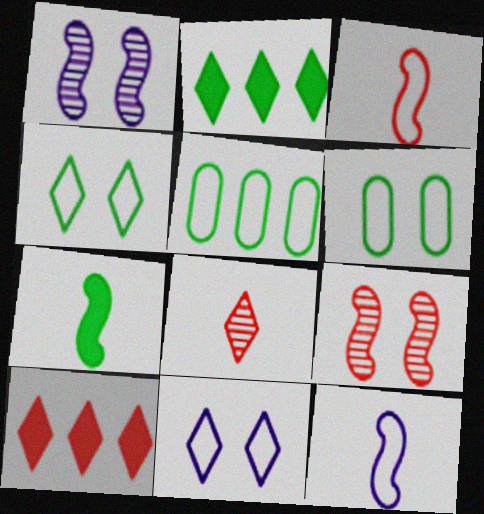[[2, 8, 11], 
[3, 5, 11]]